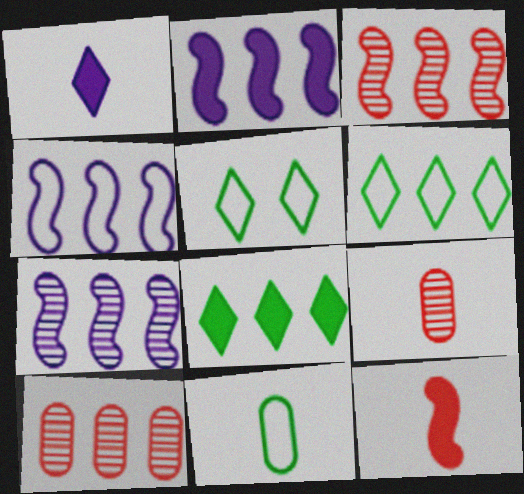[[2, 4, 7], 
[2, 5, 9], 
[2, 6, 10], 
[4, 8, 10]]